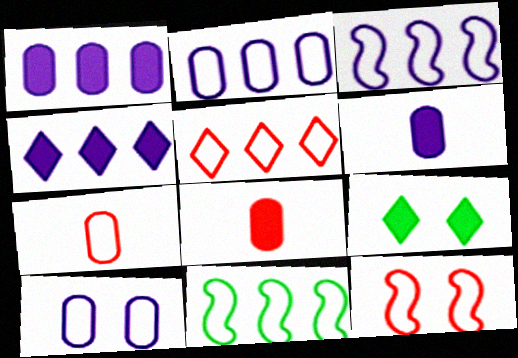[[2, 5, 11], 
[5, 7, 12]]